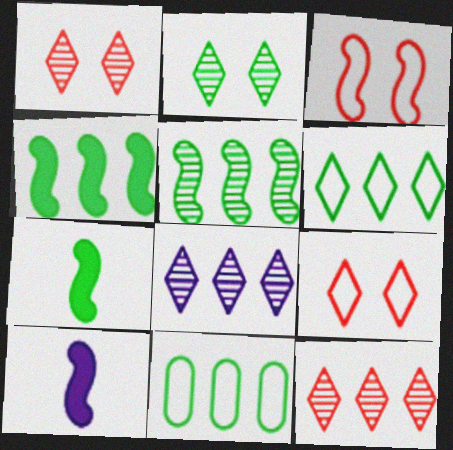[[1, 10, 11], 
[2, 7, 11], 
[3, 5, 10]]